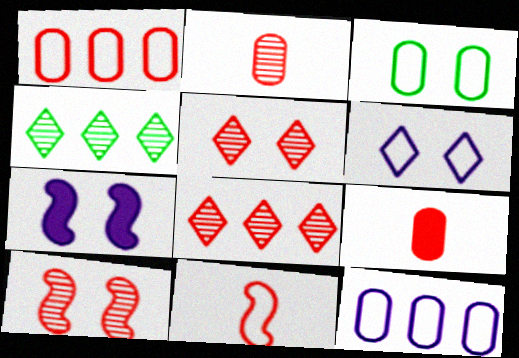[[2, 8, 10], 
[3, 5, 7]]